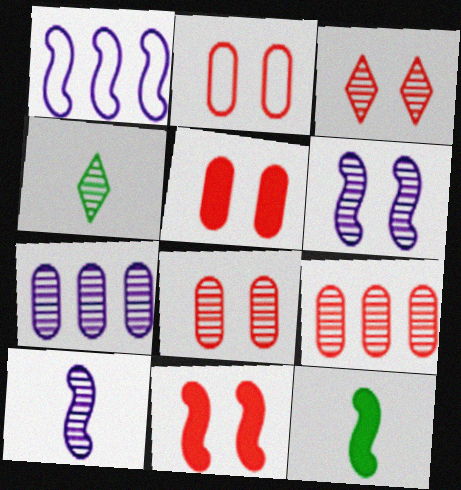[[1, 4, 5], 
[2, 3, 11], 
[2, 5, 8], 
[4, 6, 9]]